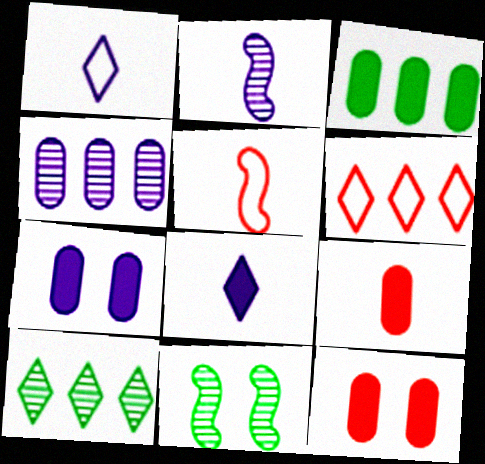[[3, 7, 9], 
[5, 7, 10]]